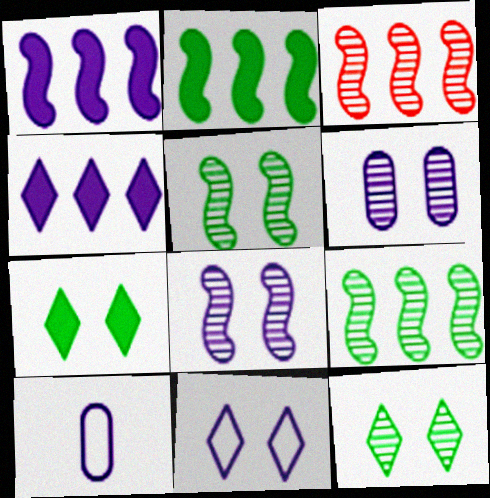[[3, 7, 10], 
[4, 8, 10]]